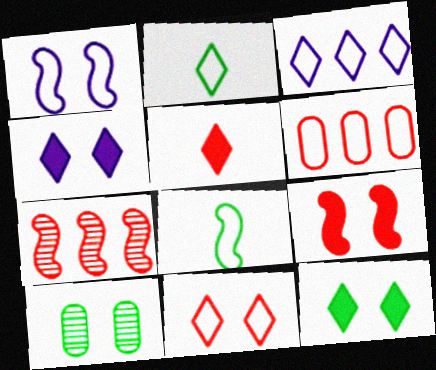[[1, 2, 6], 
[2, 3, 11]]